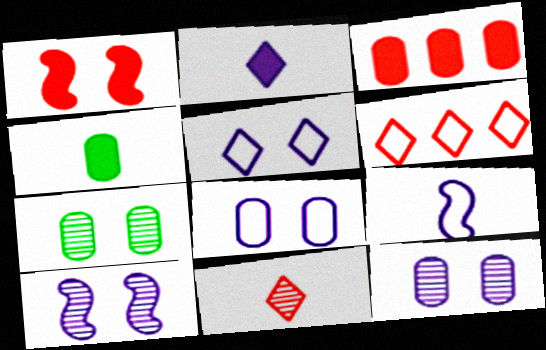[[1, 5, 7], 
[4, 6, 10], 
[4, 9, 11]]